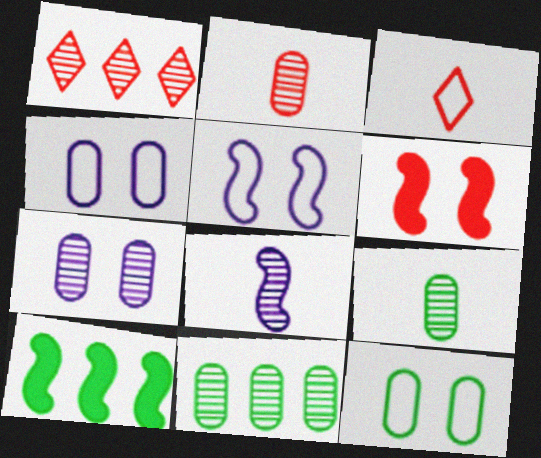[[2, 7, 11], 
[3, 7, 10]]